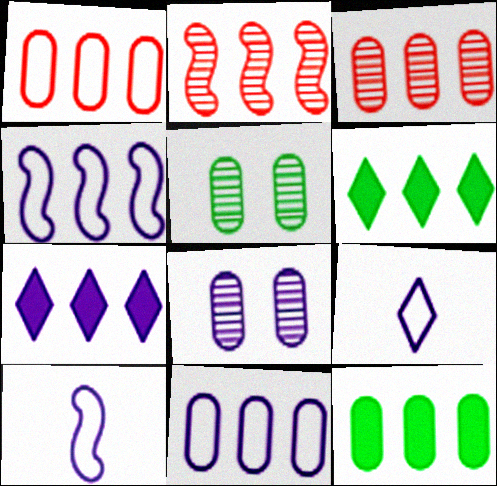[[2, 6, 11], 
[3, 4, 6], 
[3, 11, 12], 
[7, 8, 10]]